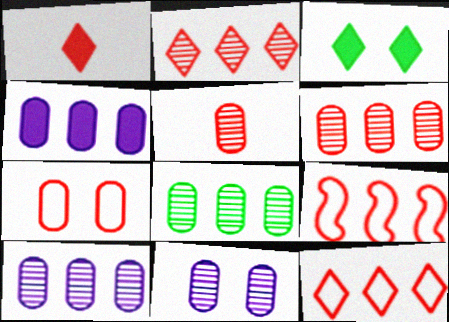[[5, 8, 11], 
[6, 8, 10]]